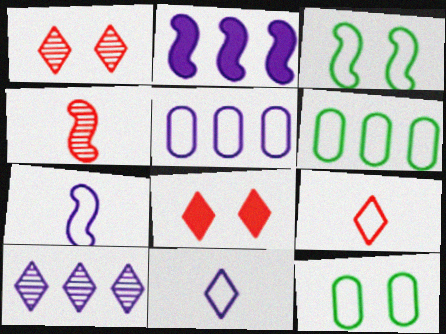[[2, 3, 4], 
[2, 5, 10], 
[3, 5, 9]]